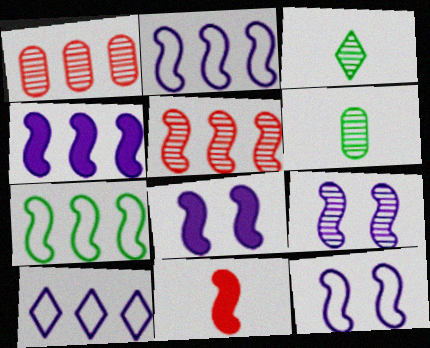[[1, 3, 9], 
[4, 5, 7], 
[7, 9, 11], 
[8, 9, 12]]